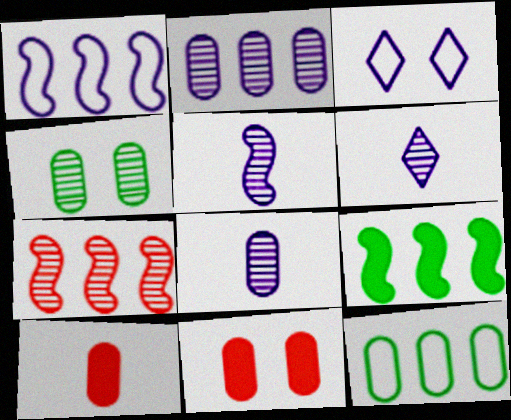[[1, 7, 9], 
[4, 6, 7], 
[5, 6, 8], 
[8, 11, 12]]